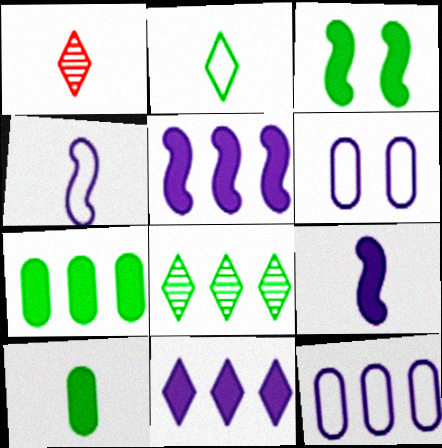[[1, 3, 12], 
[1, 4, 10]]